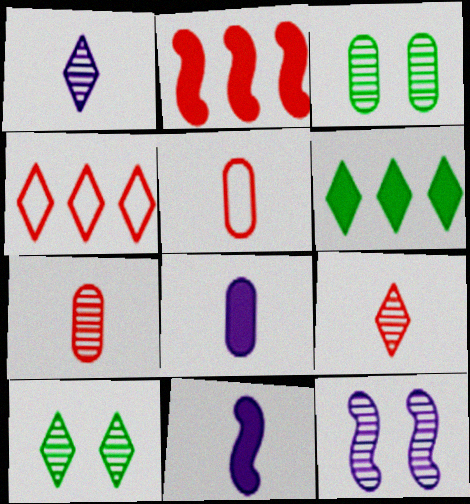[[3, 4, 11], 
[5, 6, 12]]